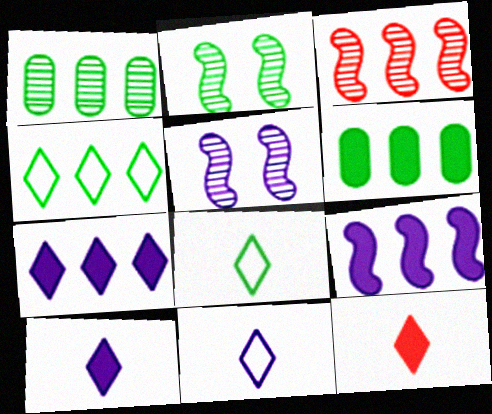[[2, 6, 8]]